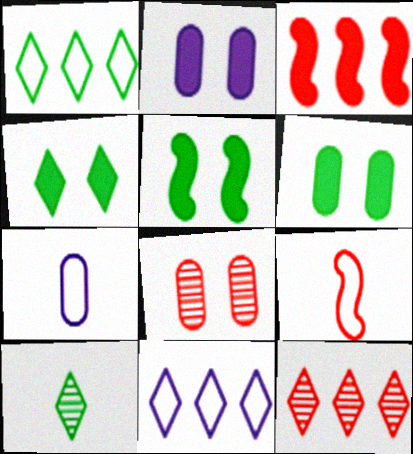[[1, 4, 10], 
[4, 5, 6], 
[5, 7, 12]]